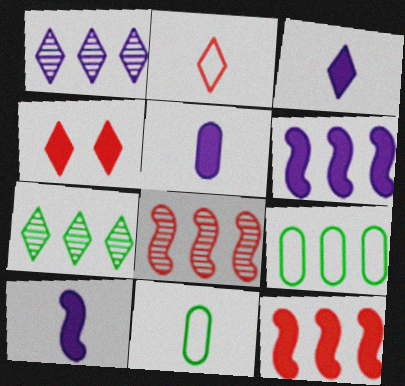[[1, 9, 12], 
[3, 5, 10]]